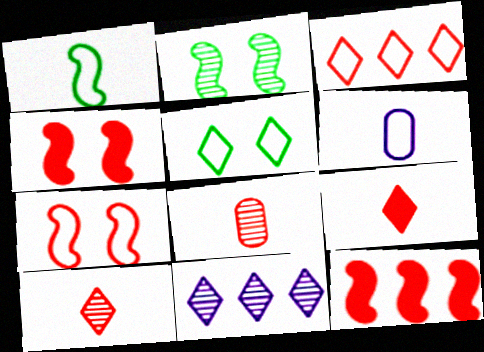[[2, 8, 11], 
[3, 4, 8], 
[5, 9, 11]]